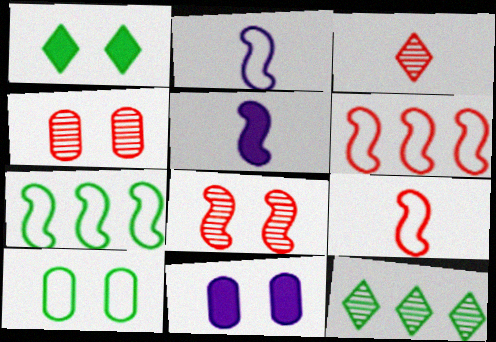[[3, 7, 11], 
[4, 10, 11], 
[5, 7, 8], 
[9, 11, 12]]